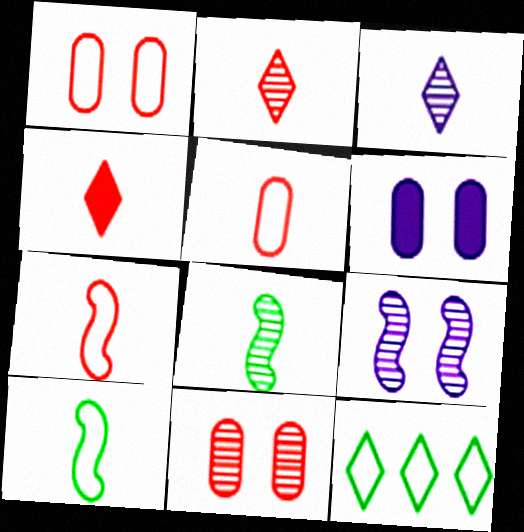[]